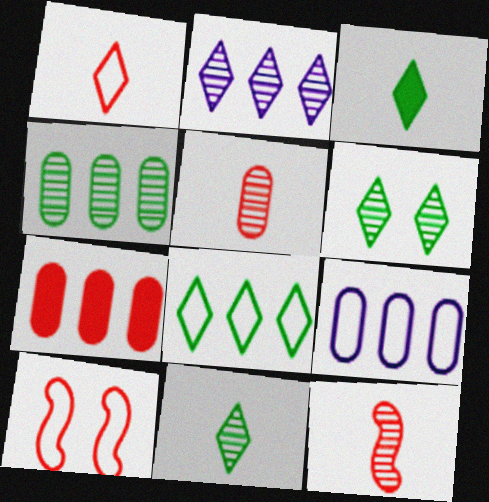[[3, 6, 8], 
[4, 7, 9]]